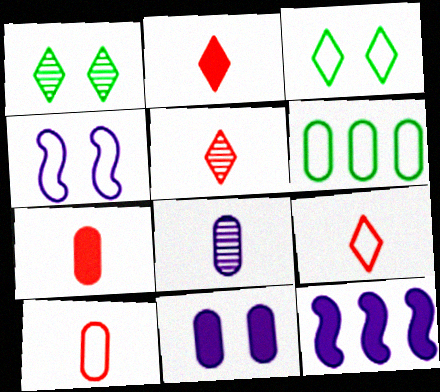[[1, 10, 12], 
[2, 5, 9], 
[4, 6, 9]]